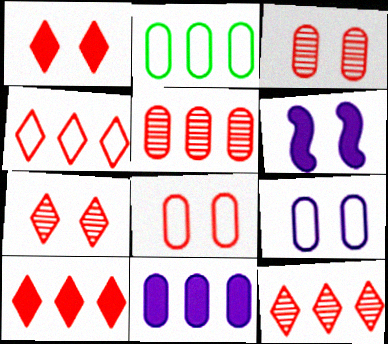[[2, 5, 11], 
[4, 10, 12]]